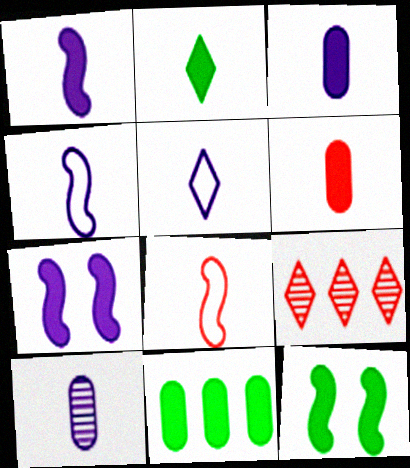[[1, 2, 6], 
[1, 5, 10], 
[2, 8, 10], 
[2, 11, 12]]